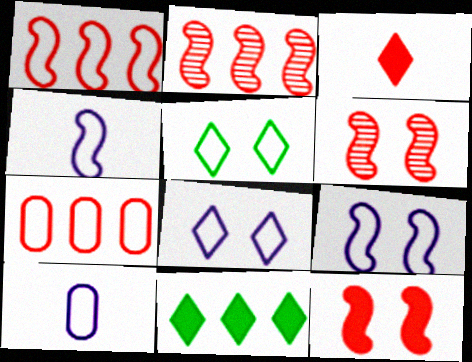[[1, 5, 10], 
[3, 6, 7], 
[4, 5, 7], 
[6, 10, 11]]